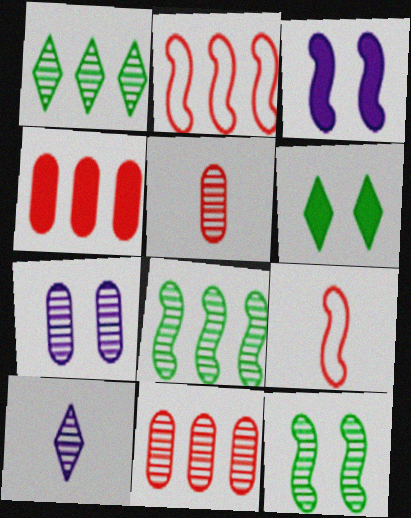[[3, 8, 9], 
[10, 11, 12]]